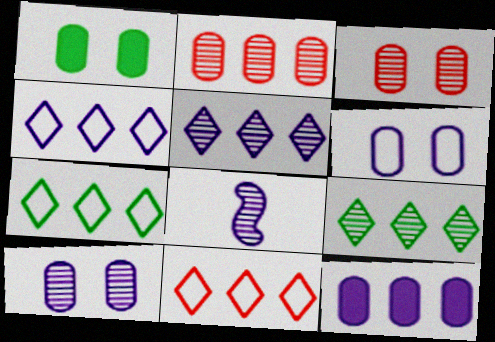[[1, 3, 6], 
[1, 8, 11], 
[3, 8, 9], 
[4, 7, 11], 
[5, 8, 10]]